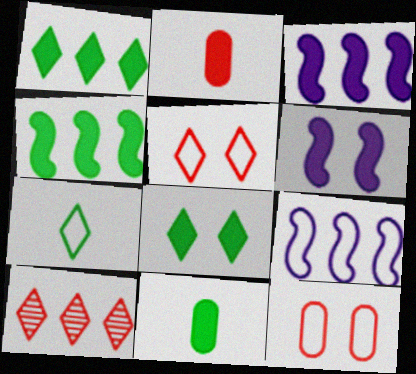[[1, 2, 6], 
[2, 3, 8], 
[4, 8, 11], 
[7, 9, 12]]